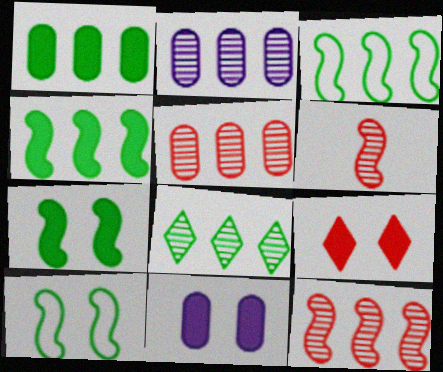[[1, 3, 8], 
[2, 8, 12], 
[7, 9, 11]]